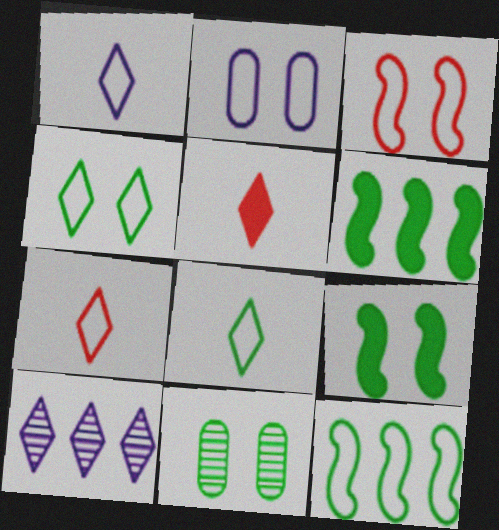[[1, 7, 8], 
[2, 3, 4], 
[2, 7, 12], 
[4, 5, 10], 
[4, 9, 11], 
[6, 8, 11]]